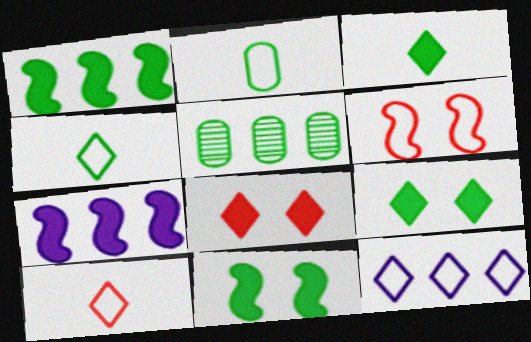[[2, 6, 12], 
[4, 5, 11]]